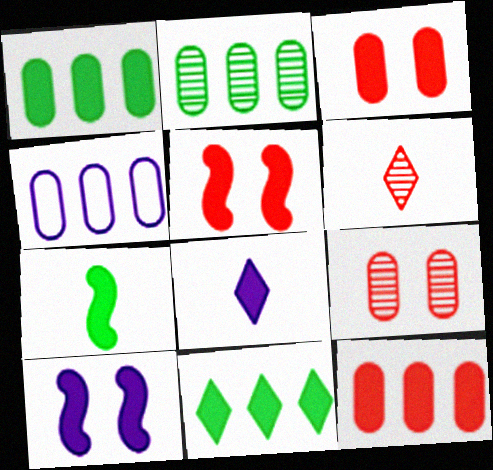[[1, 5, 8], 
[2, 4, 12]]